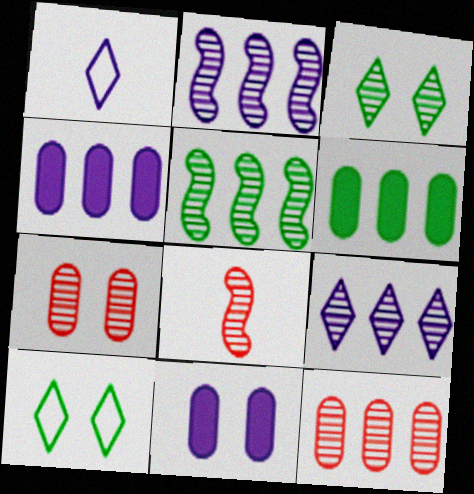[[1, 2, 11], 
[4, 8, 10], 
[5, 9, 12]]